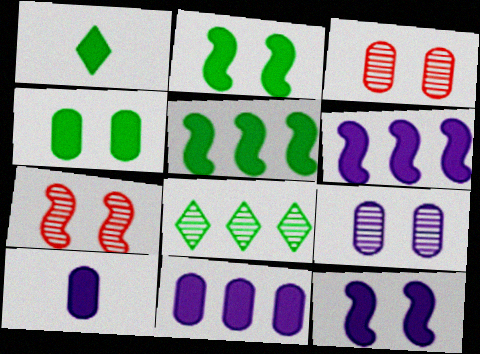[[1, 4, 5]]